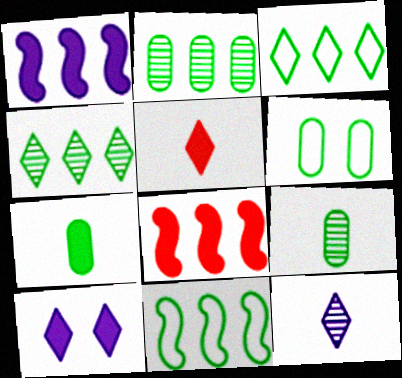[[2, 6, 7], 
[6, 8, 12], 
[7, 8, 10]]